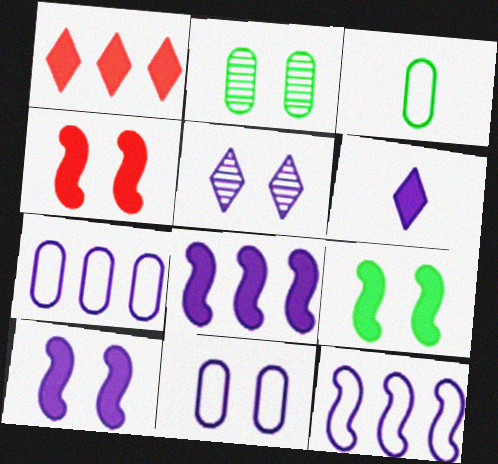[[4, 9, 10], 
[5, 10, 11]]